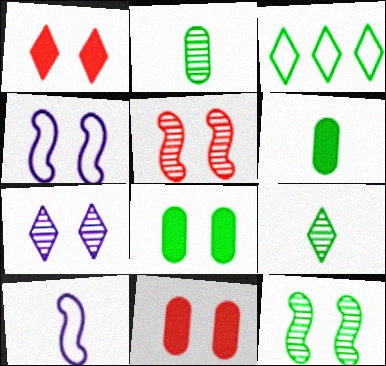[[3, 6, 12]]